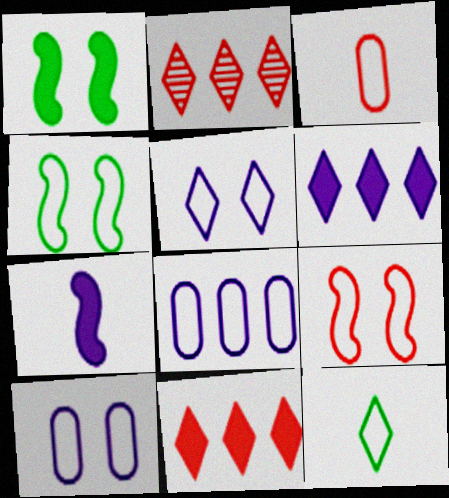[[8, 9, 12]]